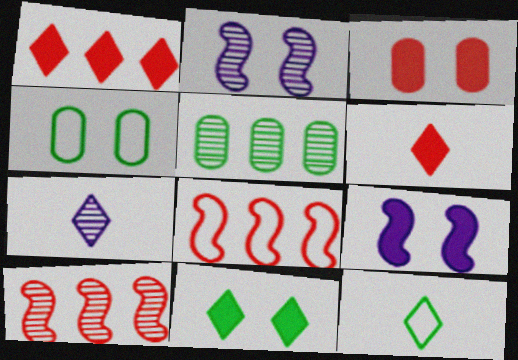[[3, 9, 11], 
[6, 7, 12]]